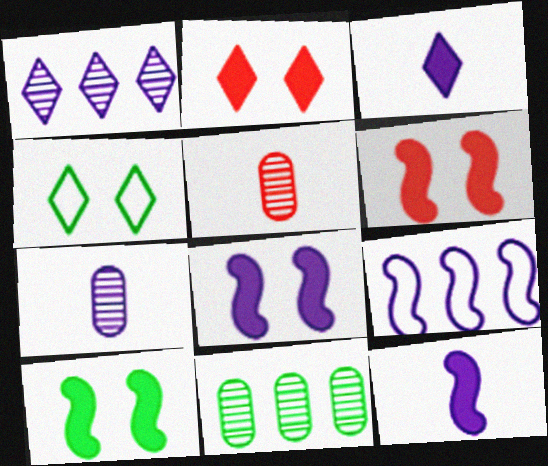[[6, 8, 10]]